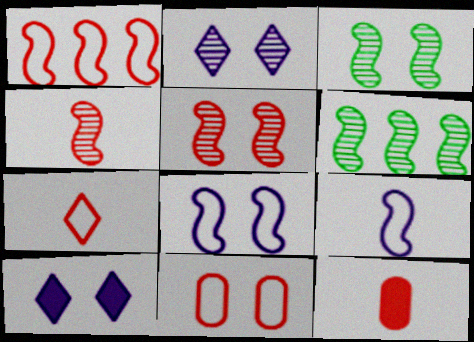[[1, 7, 11], 
[3, 10, 11], 
[4, 7, 12]]